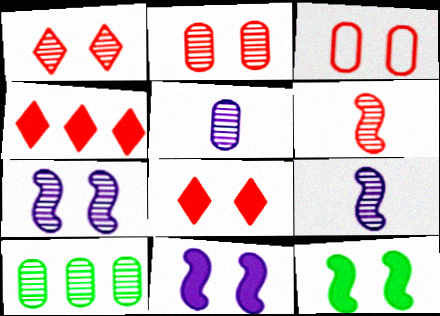[[1, 9, 10], 
[2, 5, 10], 
[3, 4, 6]]